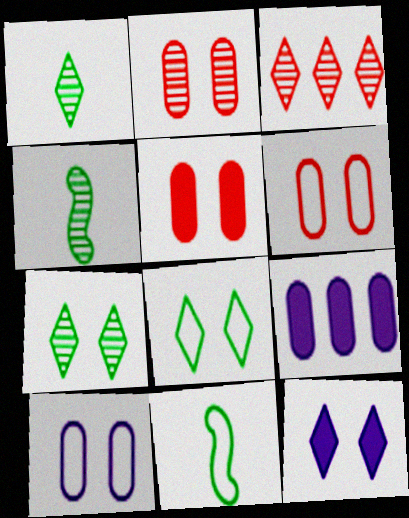[[2, 5, 6]]